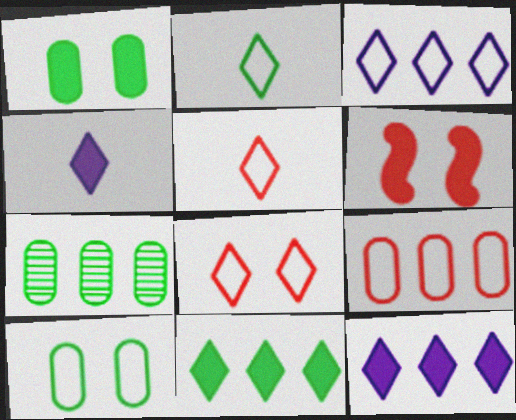[[2, 3, 8]]